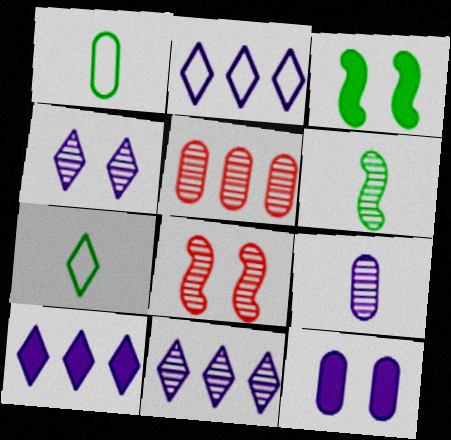[[1, 5, 12], 
[1, 8, 10], 
[2, 10, 11], 
[4, 5, 6]]